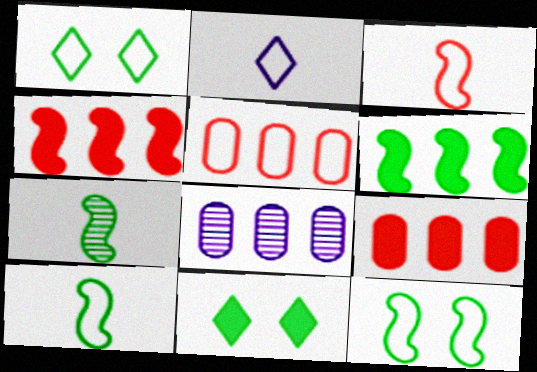[[2, 5, 12], 
[3, 8, 11], 
[6, 7, 12]]